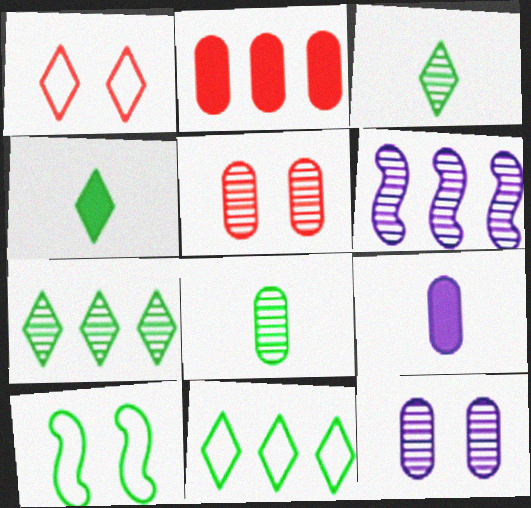[[2, 6, 11], 
[3, 5, 6]]